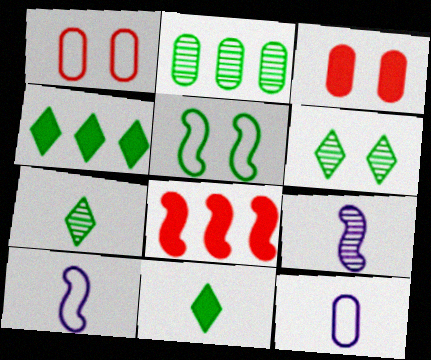[[1, 4, 9], 
[2, 3, 12], 
[2, 5, 11], 
[5, 8, 9], 
[6, 8, 12]]